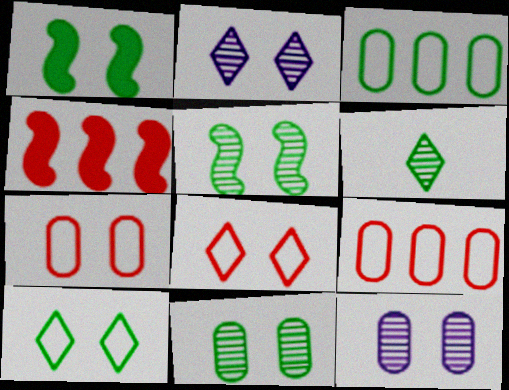[[1, 2, 7], 
[1, 3, 6], 
[1, 8, 12], 
[1, 10, 11]]